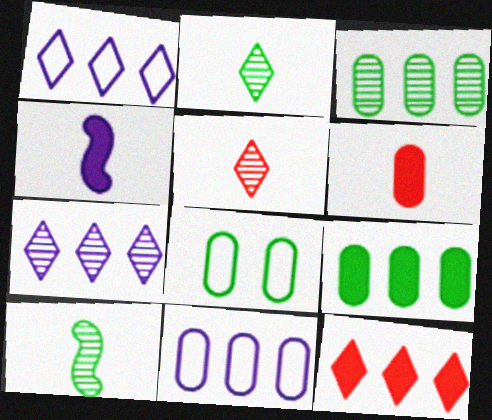[]